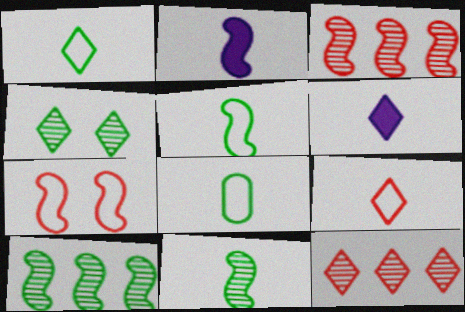[[1, 5, 8], 
[2, 7, 10]]